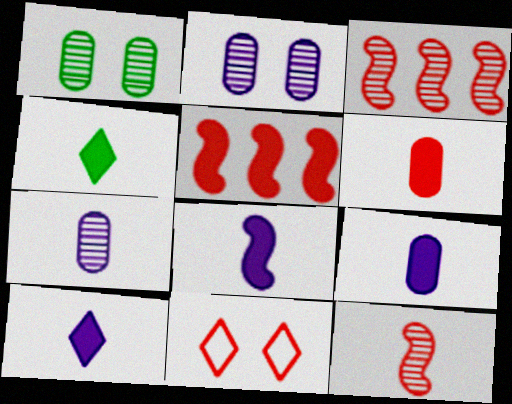[[3, 6, 11], 
[4, 6, 8], 
[8, 9, 10]]